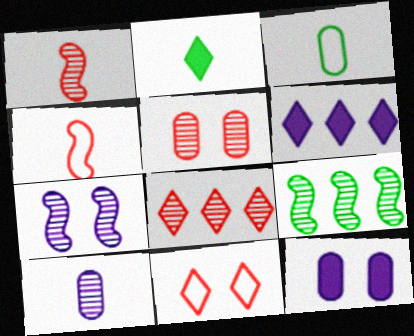[[1, 5, 8], 
[1, 7, 9], 
[2, 4, 10]]